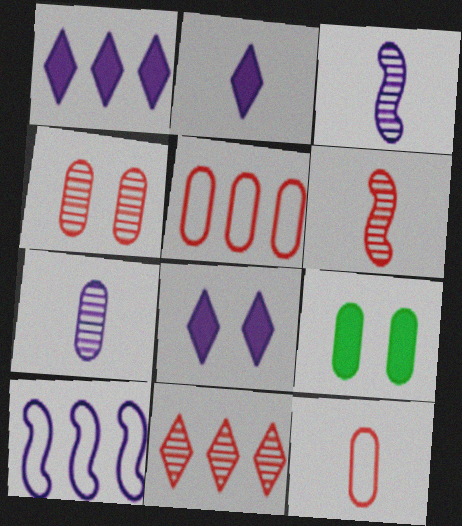[[1, 2, 8], 
[4, 6, 11], 
[5, 7, 9], 
[7, 8, 10]]